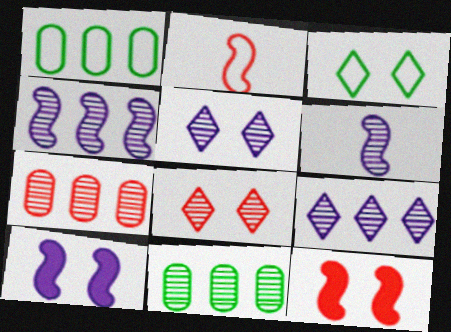[[6, 8, 11]]